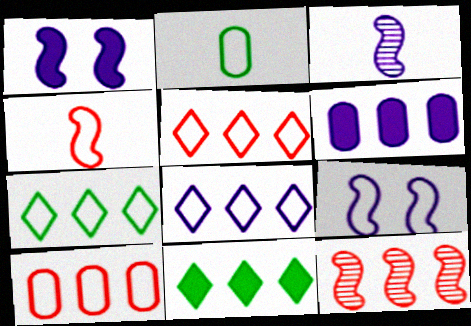[[2, 5, 9], 
[5, 7, 8], 
[6, 7, 12]]